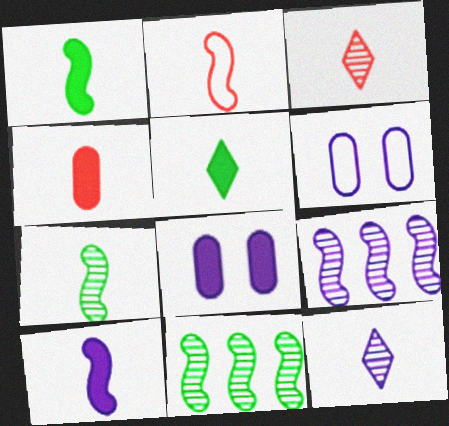[[2, 3, 4], 
[2, 7, 10], 
[4, 5, 10]]